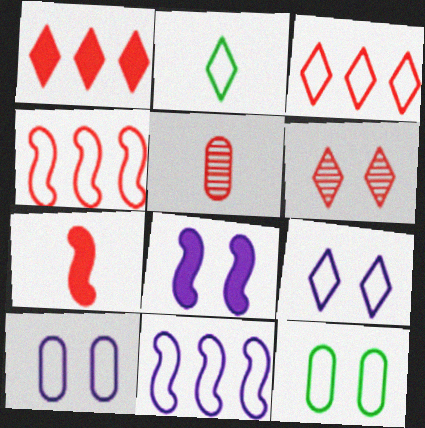[[2, 3, 9], 
[2, 4, 10], 
[6, 8, 12]]